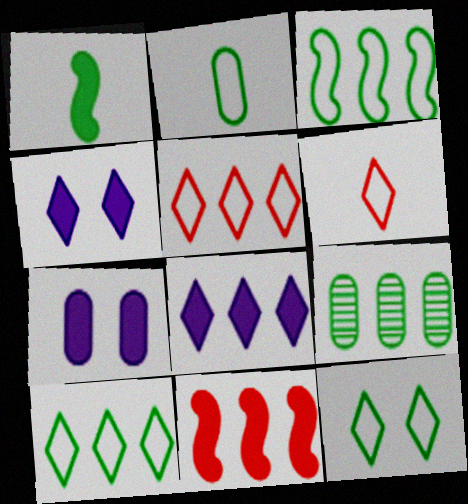[[1, 9, 12], 
[2, 3, 12]]